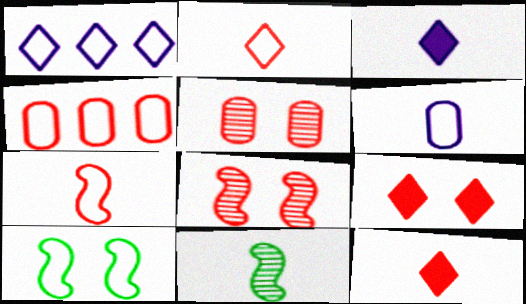[[4, 8, 12], 
[6, 11, 12]]